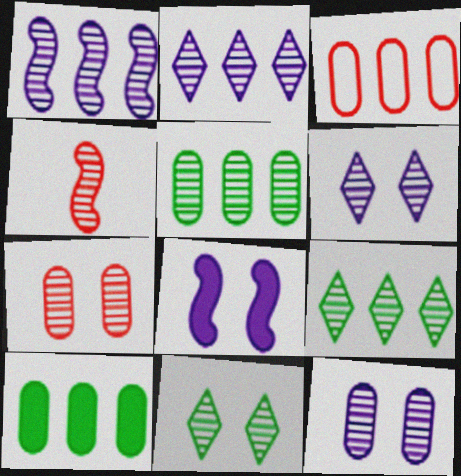[[4, 5, 6], 
[4, 9, 12]]